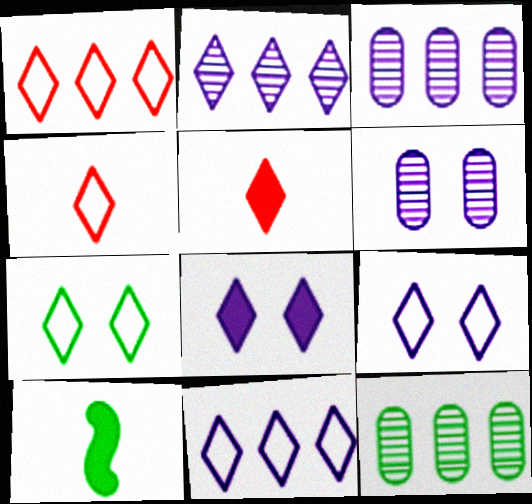[[1, 6, 10], 
[2, 5, 7], 
[4, 7, 11], 
[7, 10, 12]]